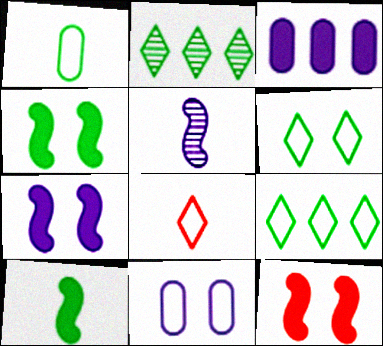[[1, 2, 4], 
[4, 7, 12]]